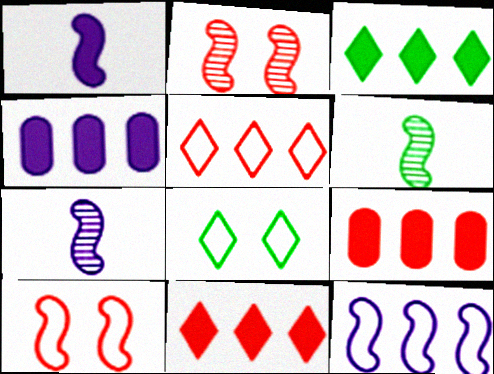[[7, 8, 9]]